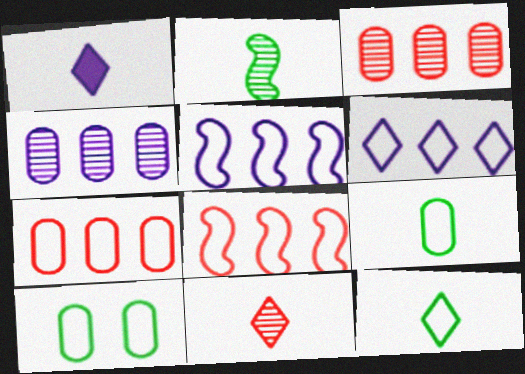[[1, 11, 12]]